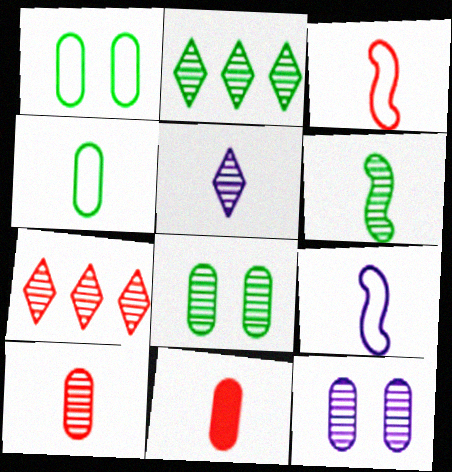[[2, 6, 8], 
[5, 6, 10], 
[6, 7, 12]]